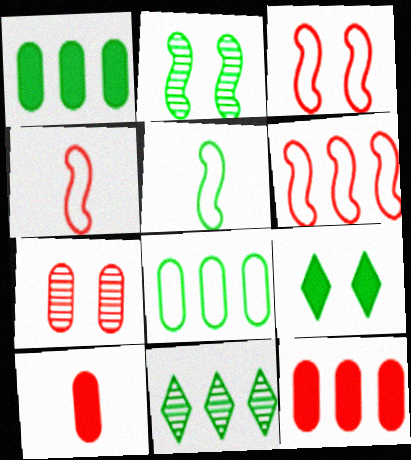[[3, 4, 6]]